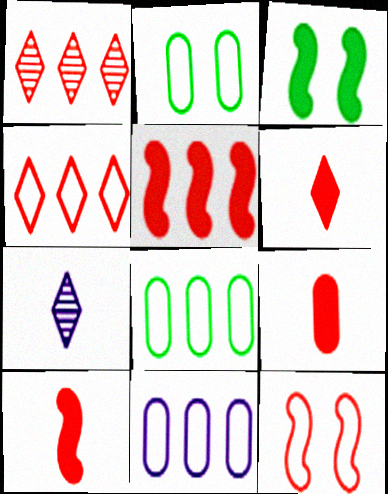[[1, 9, 12], 
[2, 5, 7], 
[6, 9, 10]]